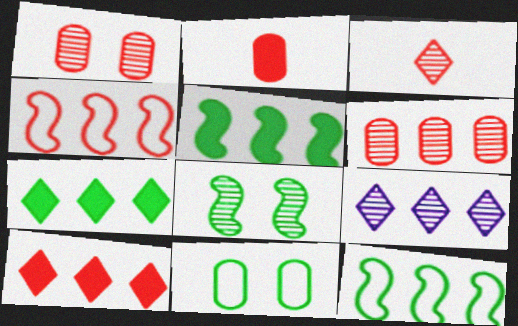[[4, 6, 10]]